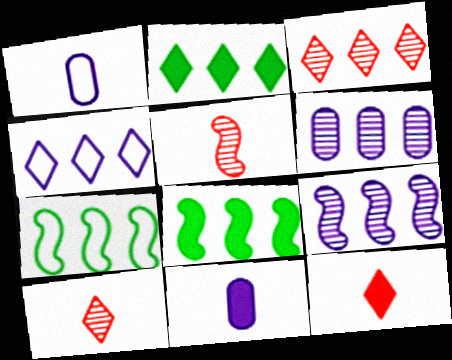[[2, 3, 4]]